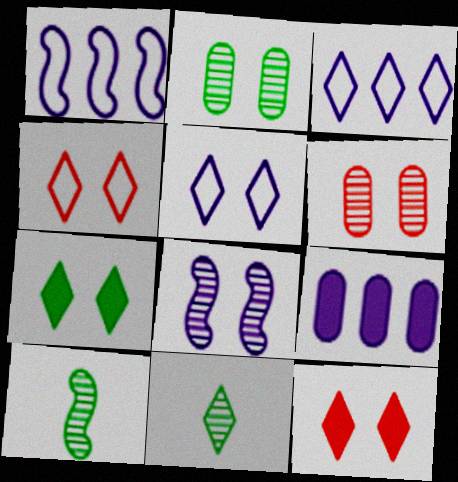[[3, 11, 12], 
[4, 9, 10]]